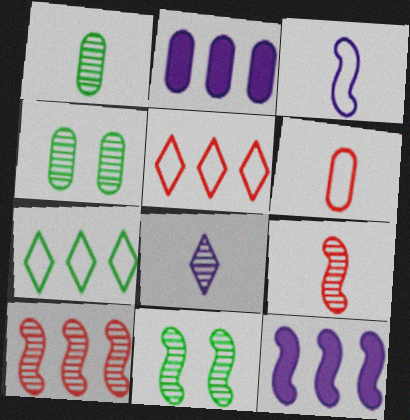[[1, 8, 9], 
[2, 4, 6], 
[2, 7, 10], 
[4, 8, 10]]